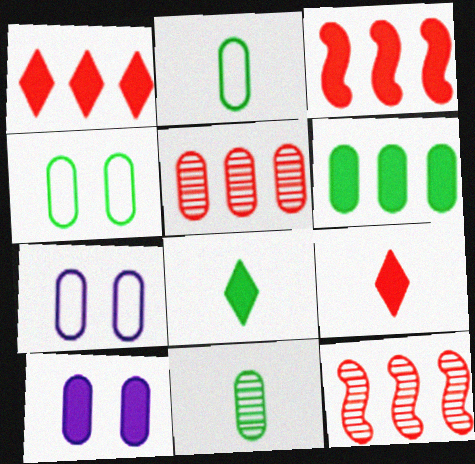[[2, 5, 10], 
[3, 8, 10], 
[4, 6, 11], 
[7, 8, 12]]